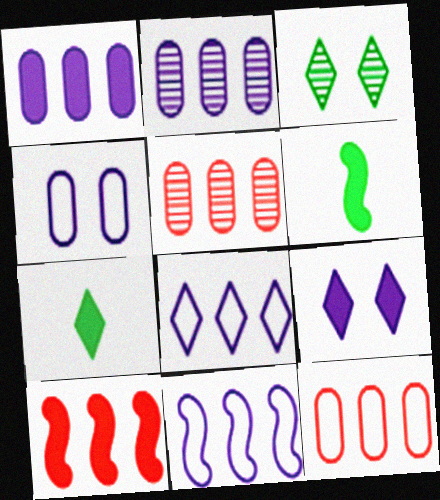[]